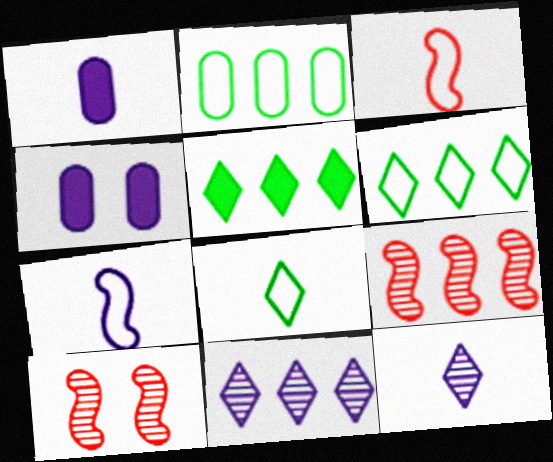[[1, 6, 10], 
[1, 7, 12], 
[4, 7, 11], 
[4, 8, 9]]